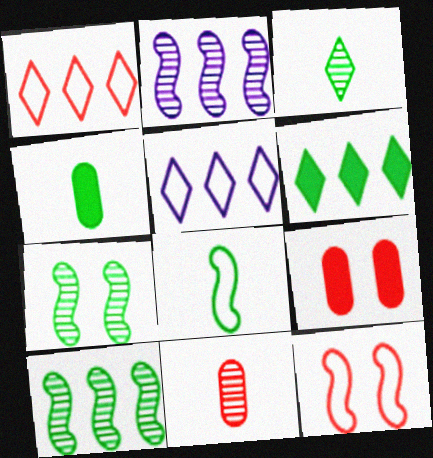[[3, 4, 8]]